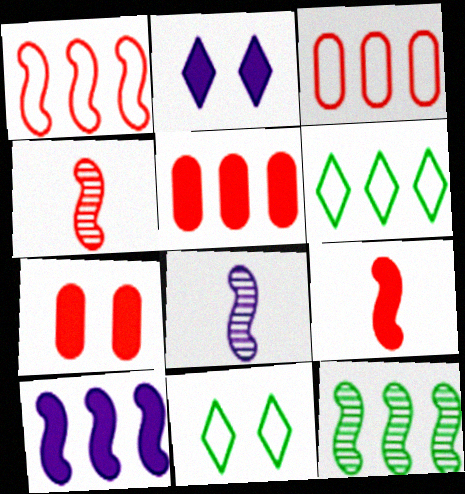[[1, 10, 12], 
[5, 8, 11], 
[6, 7, 8]]